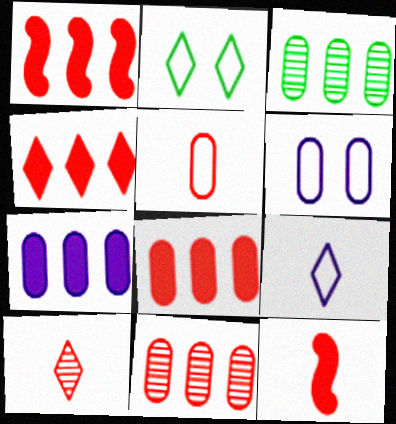[[1, 4, 8], 
[5, 10, 12]]